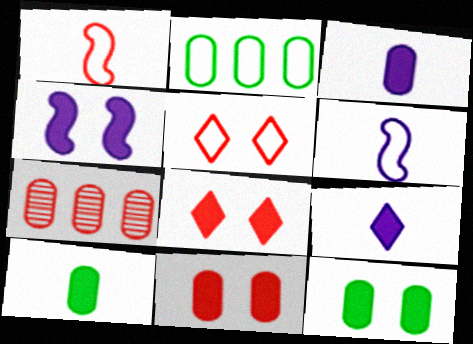[[1, 7, 8], 
[2, 5, 6], 
[4, 8, 12]]